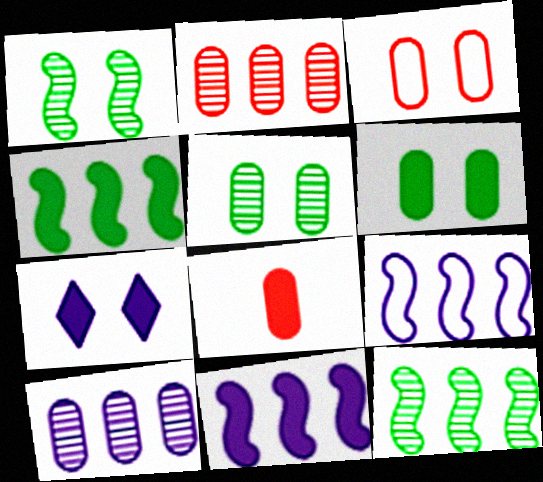[[1, 3, 7], 
[2, 3, 8], 
[4, 7, 8]]